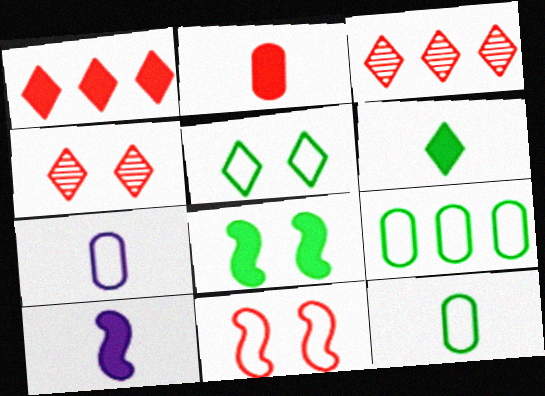[[2, 3, 11], 
[2, 6, 10], 
[3, 7, 8], 
[4, 9, 10]]